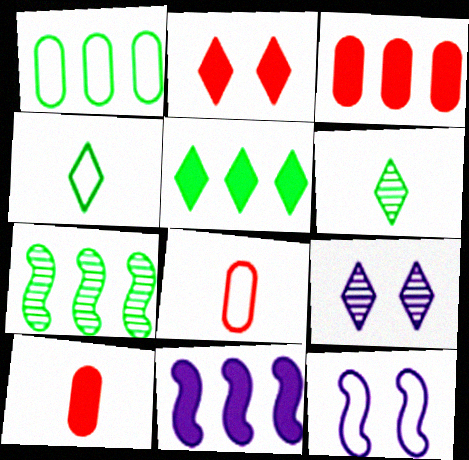[[1, 5, 7], 
[3, 5, 11], 
[3, 6, 12]]